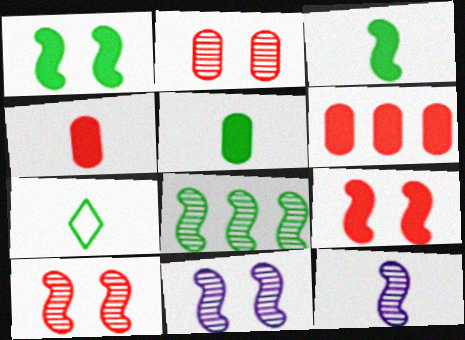[[4, 7, 12], 
[6, 7, 11], 
[8, 10, 12]]